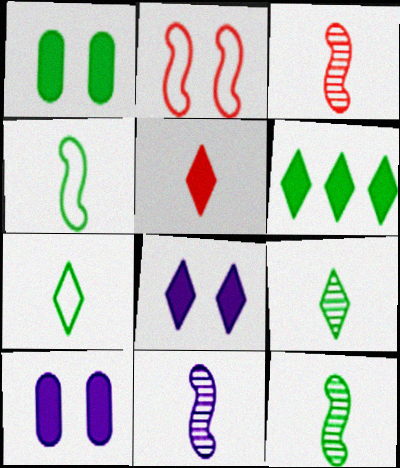[[3, 11, 12], 
[5, 6, 8]]